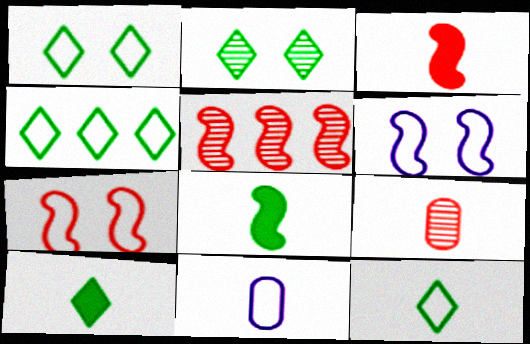[[1, 4, 12], 
[2, 4, 10], 
[3, 5, 7], 
[4, 7, 11], 
[5, 6, 8]]